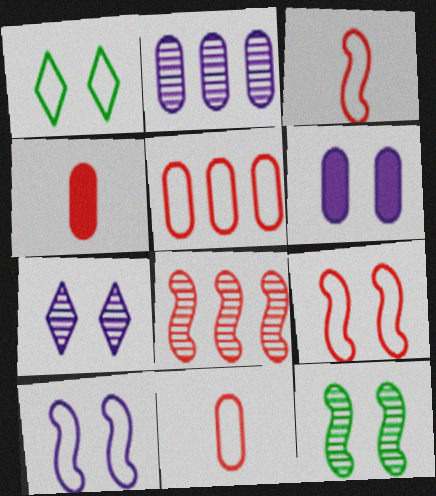[[6, 7, 10]]